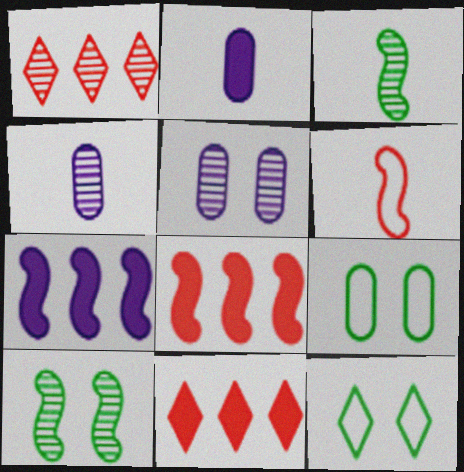[[1, 3, 5], 
[1, 4, 10], 
[4, 8, 12], 
[6, 7, 10]]